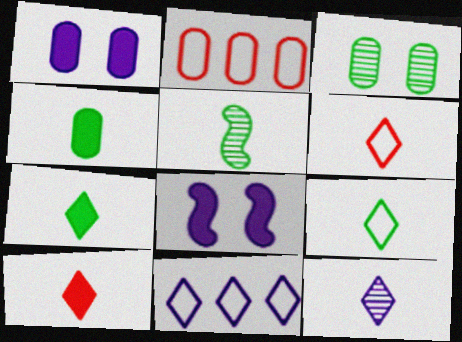[[4, 5, 9], 
[6, 7, 12], 
[9, 10, 12]]